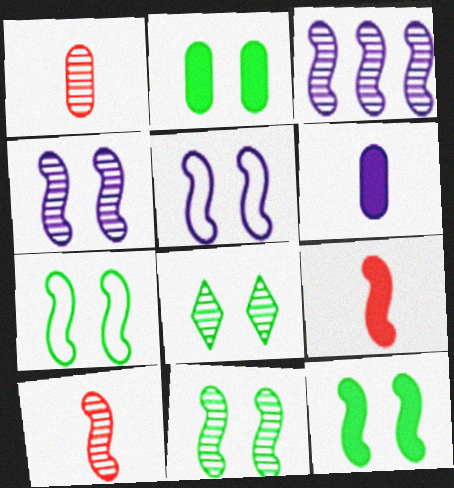[[1, 3, 8], 
[2, 7, 8], 
[3, 7, 9], 
[3, 10, 11], 
[7, 11, 12]]